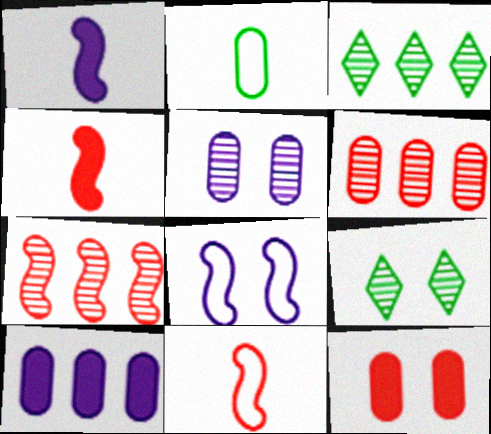[[8, 9, 12], 
[9, 10, 11]]